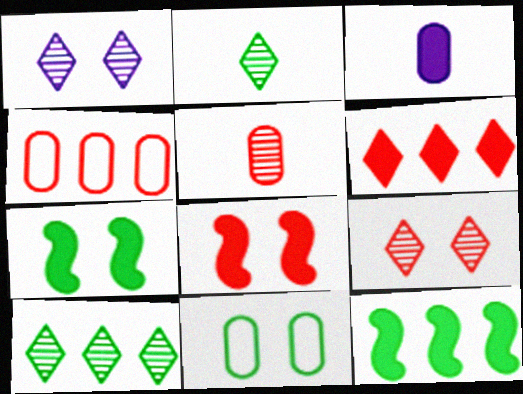[[1, 8, 11], 
[2, 11, 12], 
[3, 6, 7]]